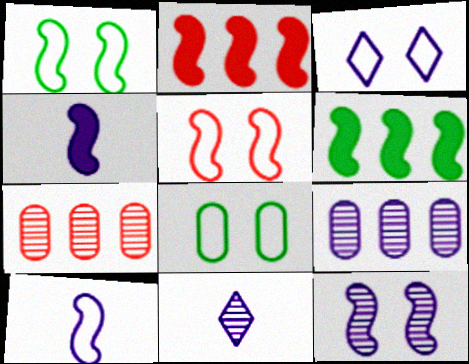[[2, 8, 11], 
[3, 4, 9], 
[3, 5, 8], 
[9, 11, 12]]